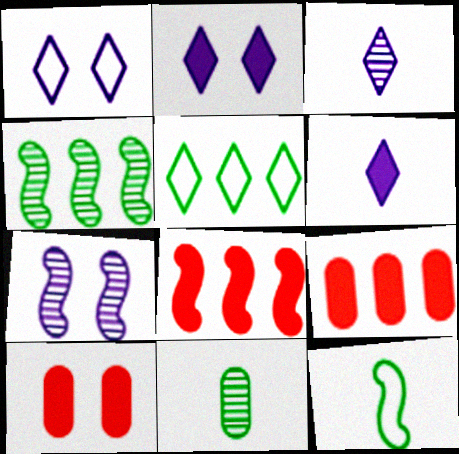[[1, 8, 11], 
[7, 8, 12]]